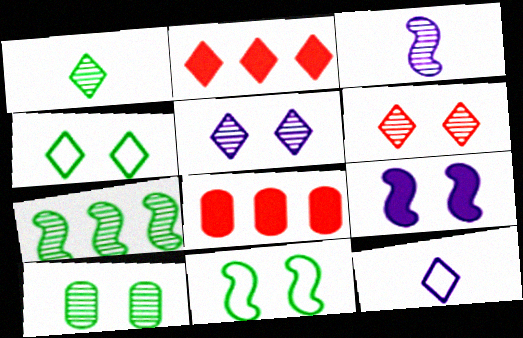[[1, 7, 10], 
[3, 4, 8]]